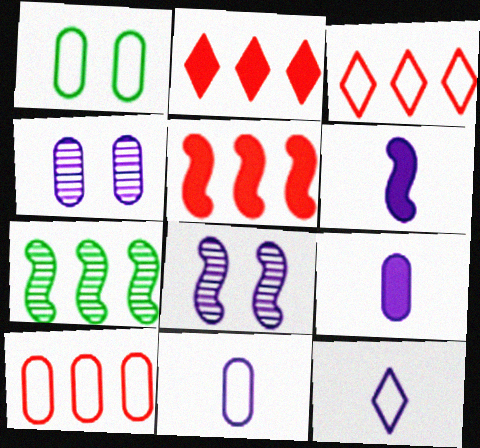[[1, 10, 11]]